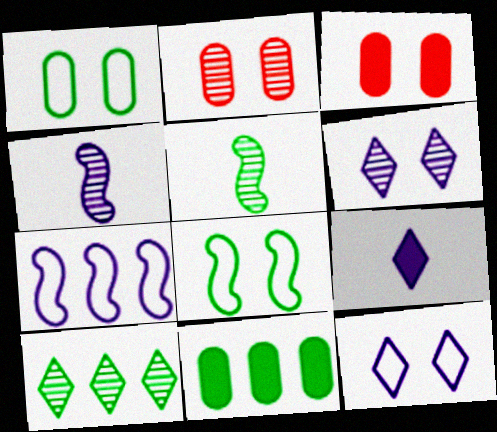[[2, 4, 10], 
[3, 6, 8]]